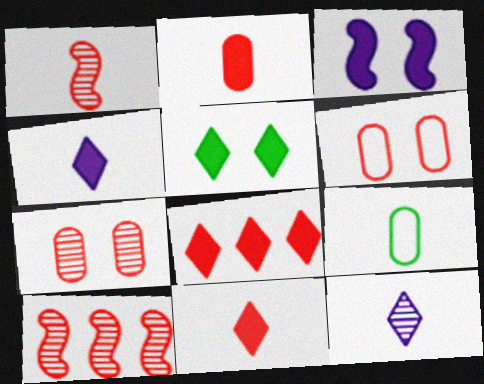[[1, 4, 9], 
[1, 6, 8], 
[4, 5, 8], 
[6, 10, 11]]